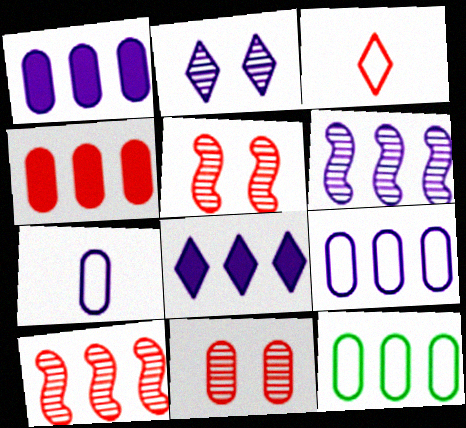[[3, 4, 5], 
[6, 8, 9], 
[8, 10, 12]]